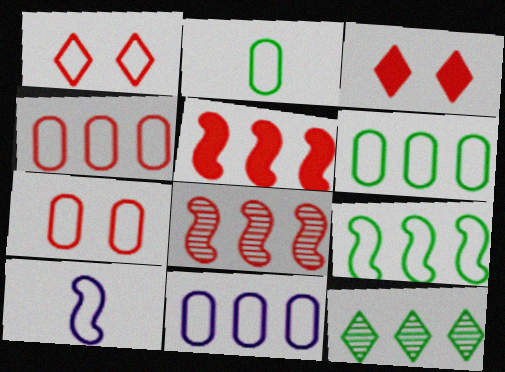[[1, 6, 10], 
[2, 7, 11], 
[4, 6, 11], 
[5, 11, 12]]